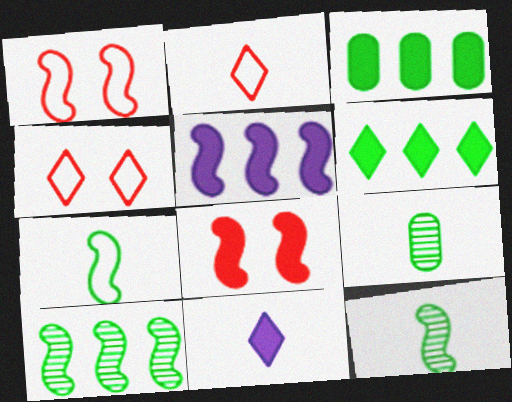[[1, 5, 12], 
[3, 8, 11], 
[4, 5, 9]]